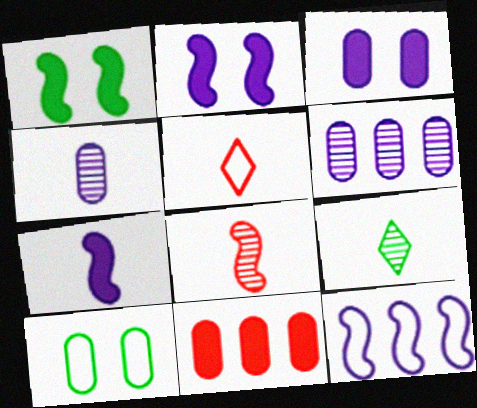[[1, 5, 6], 
[1, 8, 12], 
[4, 8, 9], 
[4, 10, 11], 
[5, 10, 12]]